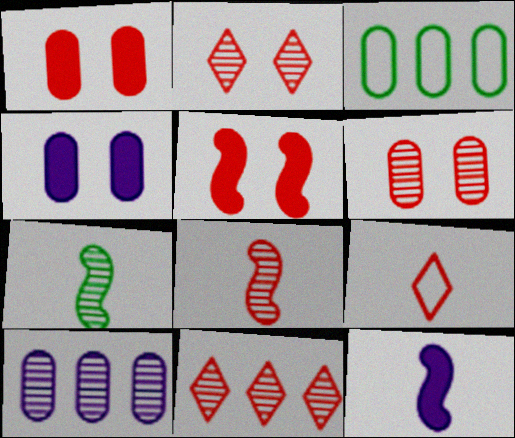[[2, 3, 12], 
[2, 7, 10], 
[6, 8, 11]]